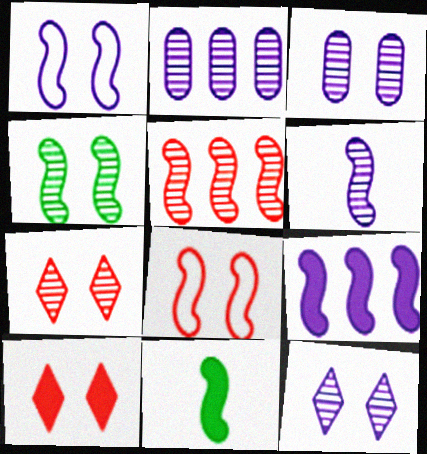[[1, 5, 11], 
[1, 6, 9], 
[2, 6, 12], 
[3, 4, 7], 
[4, 5, 6]]